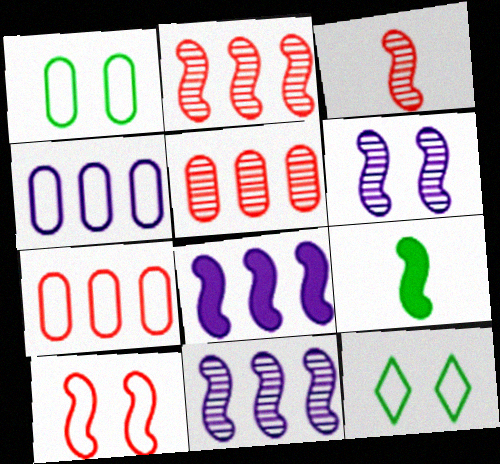[[9, 10, 11]]